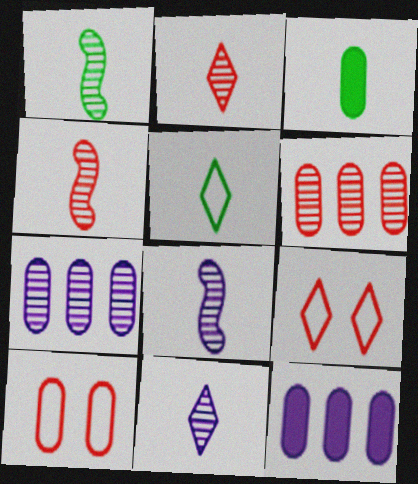[[1, 3, 5], 
[1, 4, 8], 
[1, 9, 12], 
[3, 7, 10]]